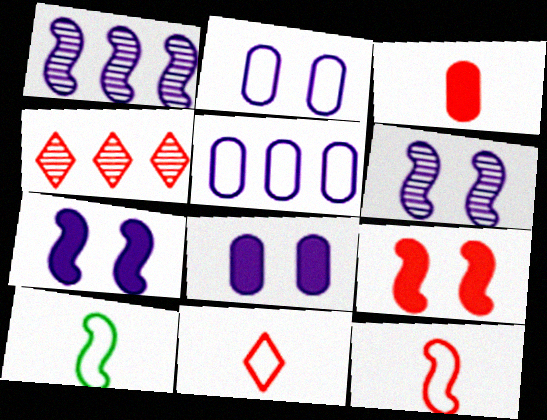[[1, 9, 10], 
[4, 8, 10]]